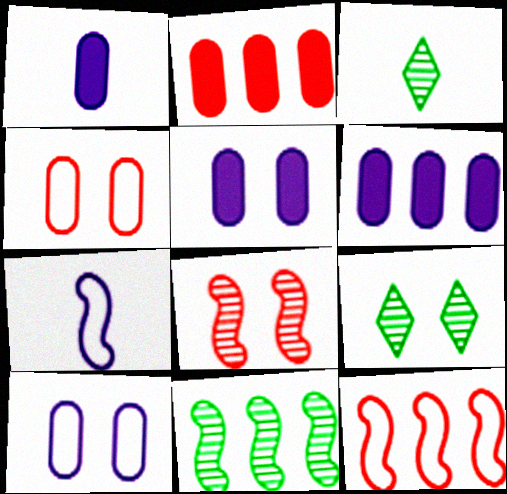[[1, 5, 6], 
[1, 9, 12], 
[2, 7, 9], 
[3, 5, 12]]